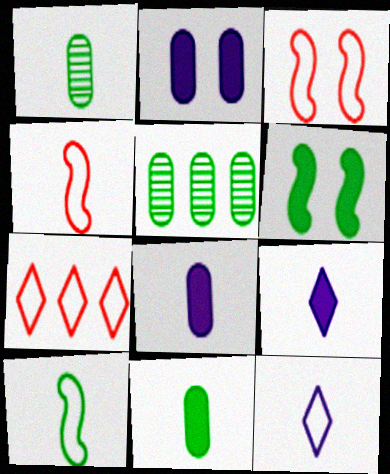[[1, 4, 9], 
[3, 5, 9]]